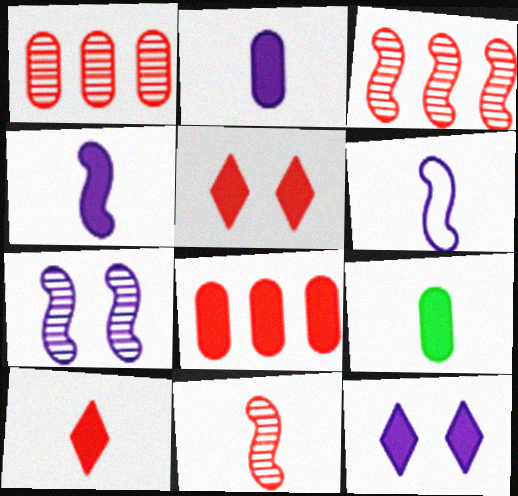[[4, 9, 10]]